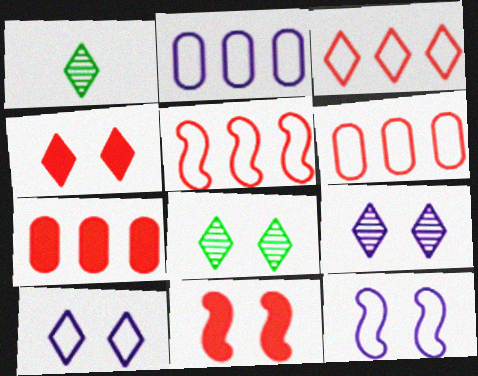[[1, 2, 11], 
[1, 7, 12], 
[3, 5, 6], 
[4, 8, 10]]